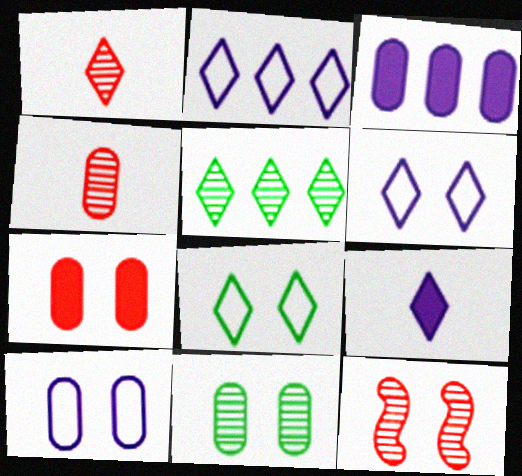[[7, 10, 11]]